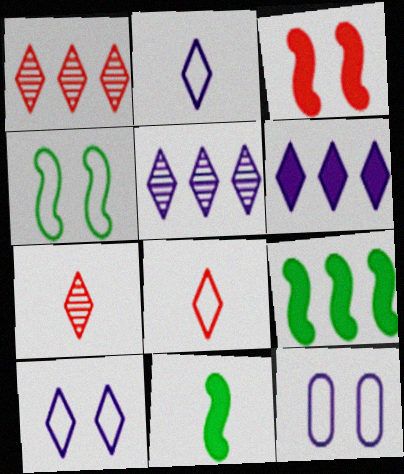[[1, 11, 12], 
[7, 9, 12]]